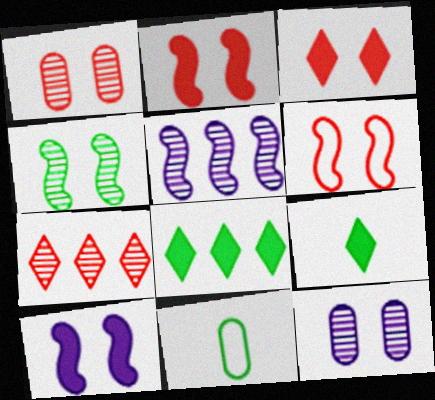[[1, 3, 6], 
[3, 5, 11], 
[4, 6, 10], 
[4, 8, 11], 
[7, 10, 11]]